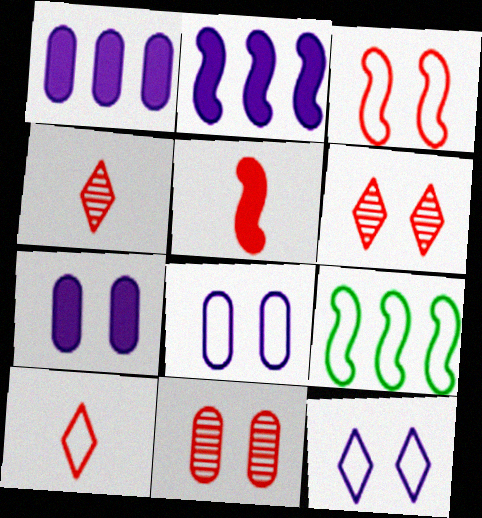[[4, 7, 9], 
[8, 9, 10]]